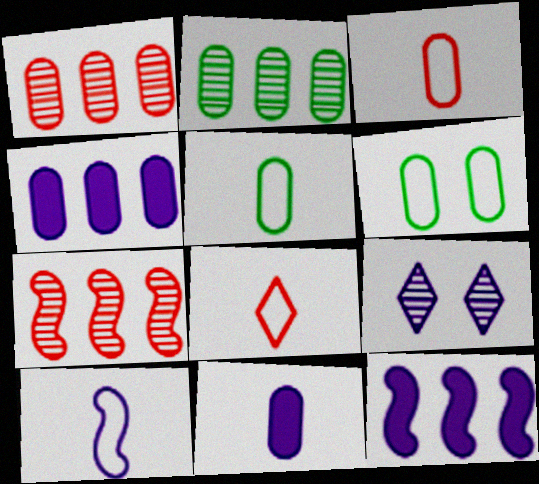[[1, 6, 11], 
[4, 9, 10], 
[5, 8, 10]]